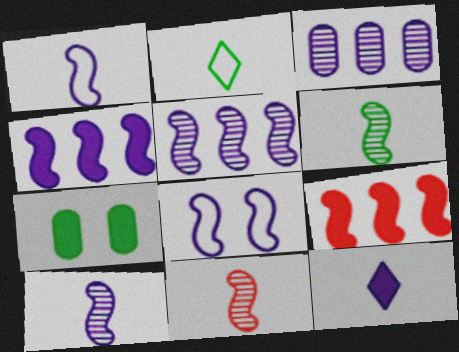[[3, 8, 12], 
[4, 8, 10], 
[6, 8, 9], 
[6, 10, 11], 
[7, 9, 12]]